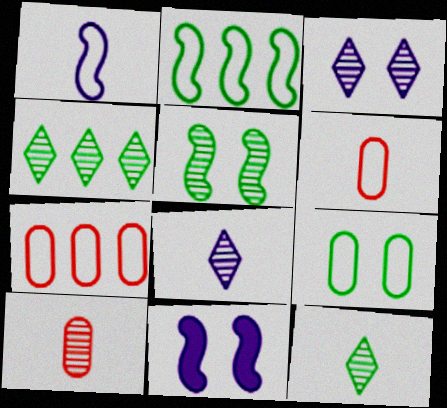[[4, 6, 11], 
[7, 11, 12]]